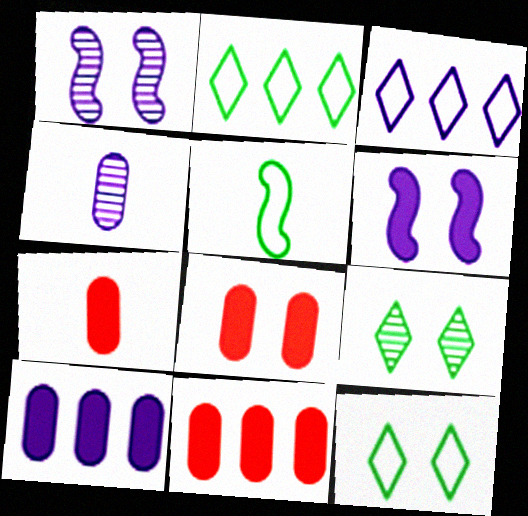[[1, 2, 7], 
[1, 8, 12], 
[3, 4, 6], 
[7, 8, 11]]